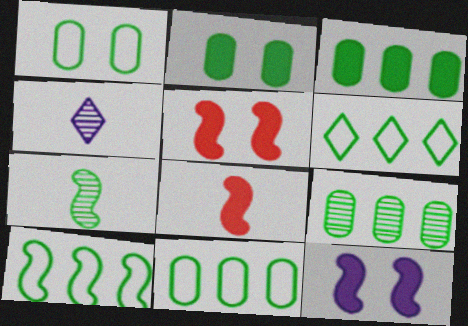[[2, 6, 7], 
[3, 9, 11], 
[4, 5, 11], 
[6, 10, 11]]